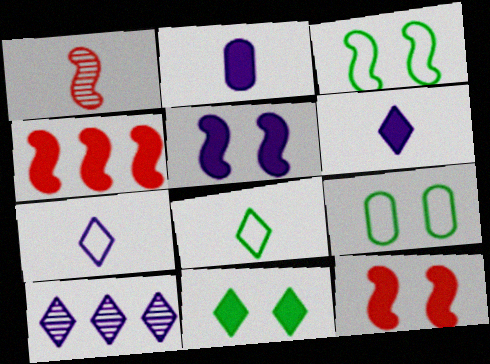[[1, 2, 8], 
[2, 4, 11]]